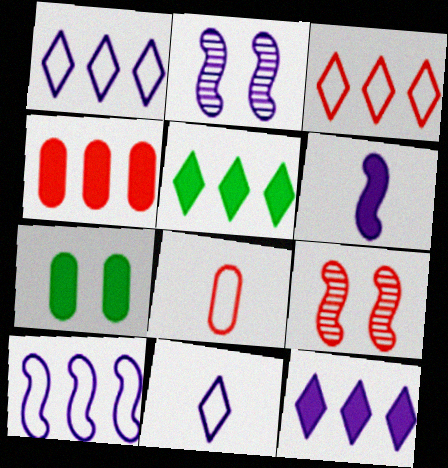[[2, 5, 8], 
[2, 6, 10]]